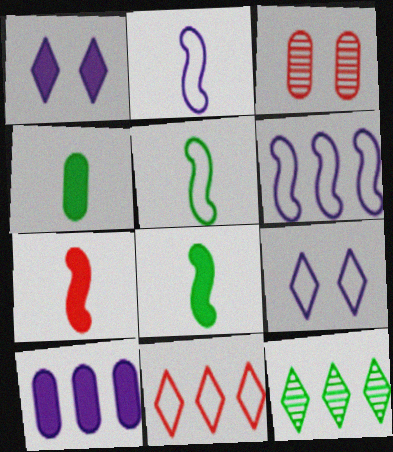[[3, 7, 11]]